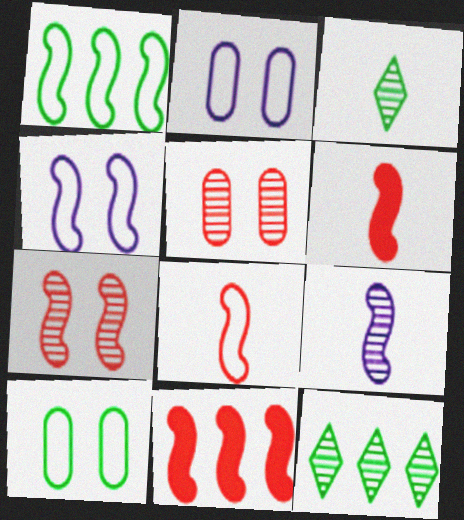[[1, 4, 8], 
[2, 3, 11], 
[2, 6, 12], 
[5, 9, 12], 
[7, 8, 11]]